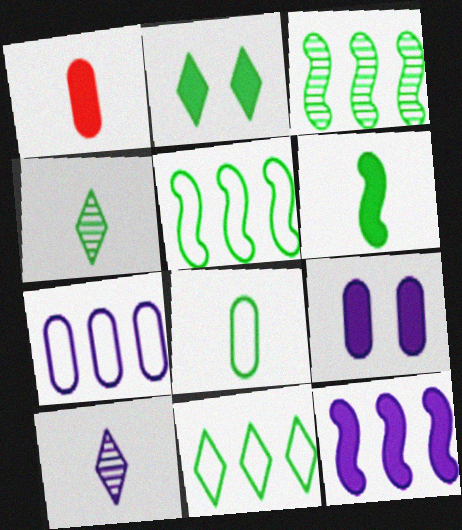[[1, 2, 12], 
[2, 3, 8], 
[2, 4, 11], 
[4, 6, 8]]